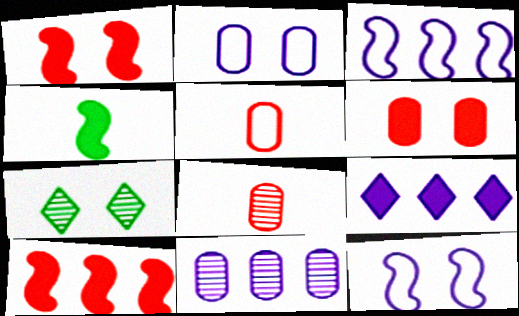[[1, 2, 7], 
[3, 9, 11], 
[4, 6, 9], 
[6, 7, 12]]